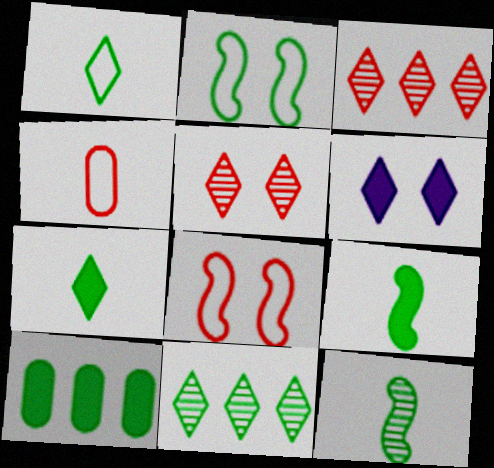[[1, 3, 6]]